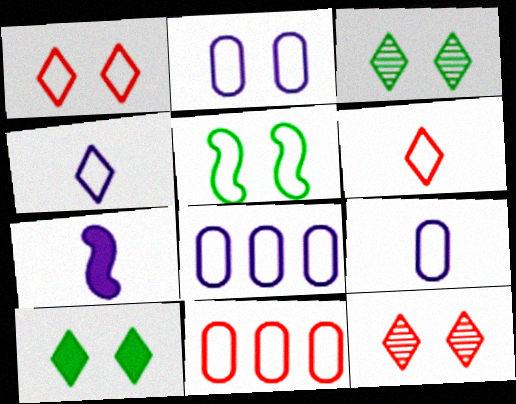[[1, 2, 5], 
[2, 8, 9], 
[3, 7, 11], 
[4, 5, 11], 
[5, 6, 8]]